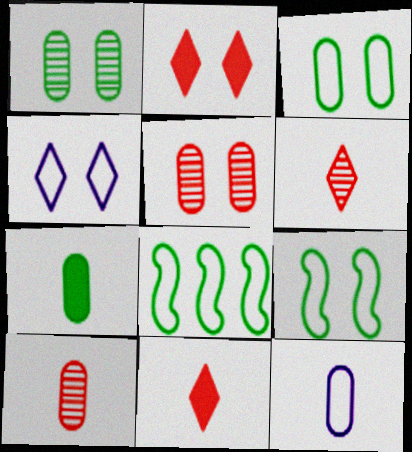[[7, 10, 12]]